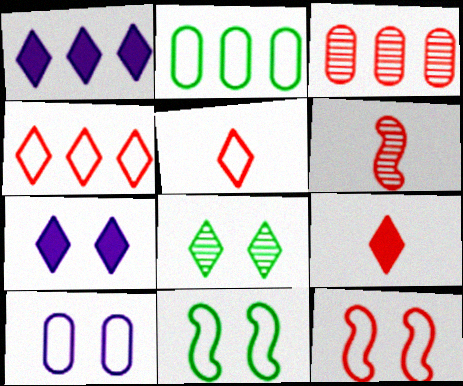[[1, 5, 8], 
[2, 6, 7], 
[3, 9, 12]]